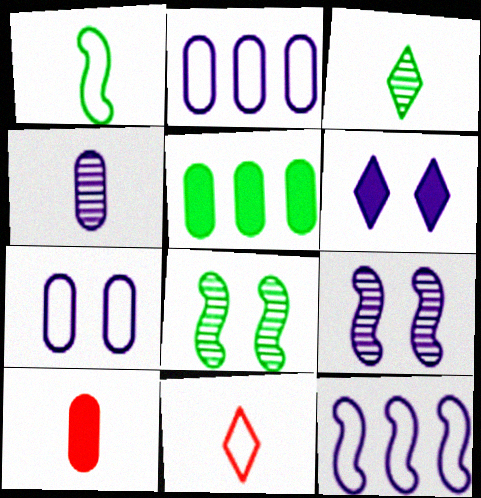[[4, 6, 12], 
[5, 9, 11], 
[6, 7, 9]]